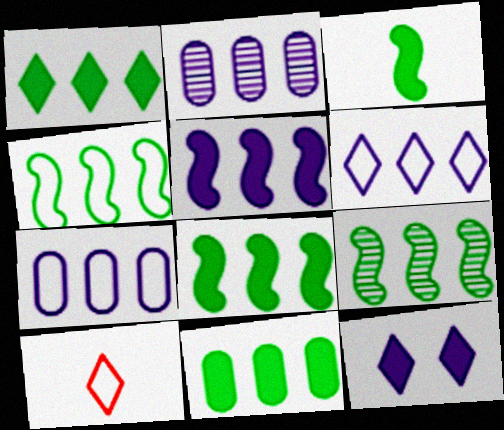[[1, 8, 11], 
[2, 5, 6], 
[4, 8, 9]]